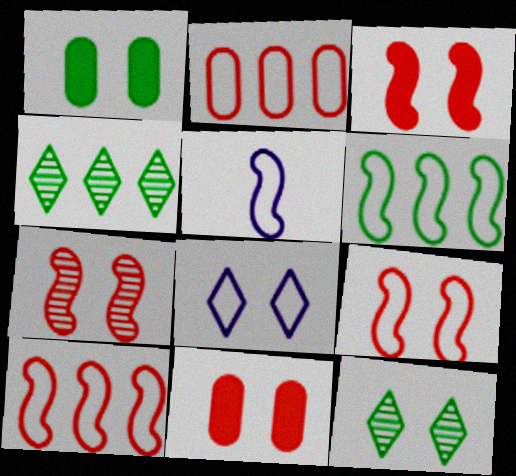[[1, 7, 8], 
[3, 7, 9], 
[4, 5, 11], 
[5, 6, 9]]